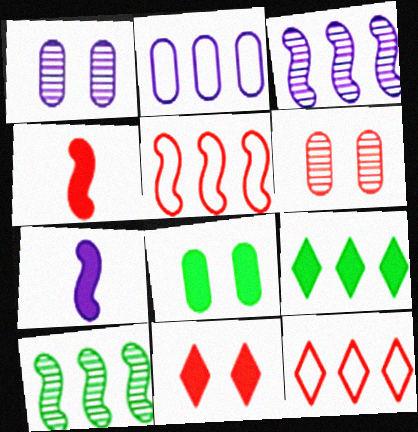[[4, 6, 12]]